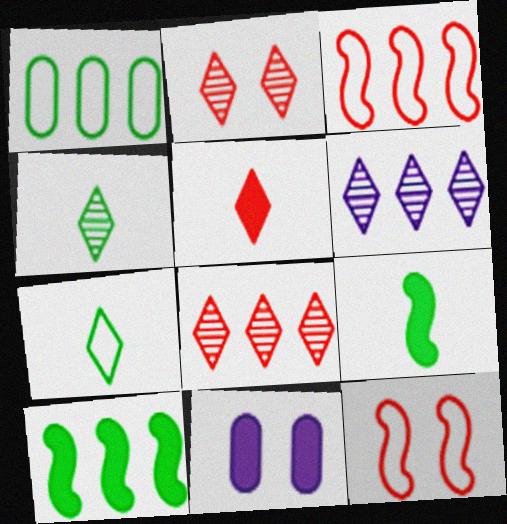[[2, 4, 6], 
[3, 4, 11], 
[5, 10, 11]]